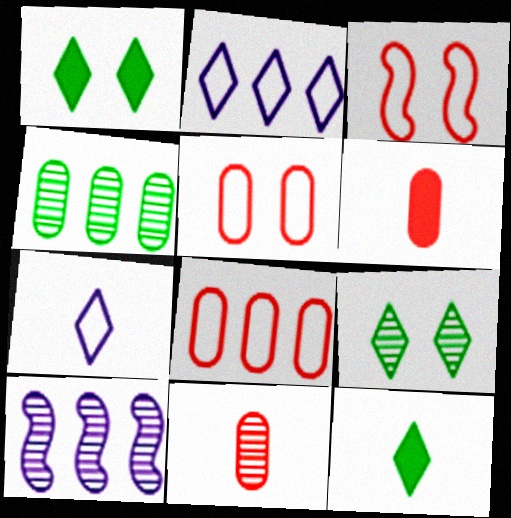[[5, 10, 12], 
[9, 10, 11]]